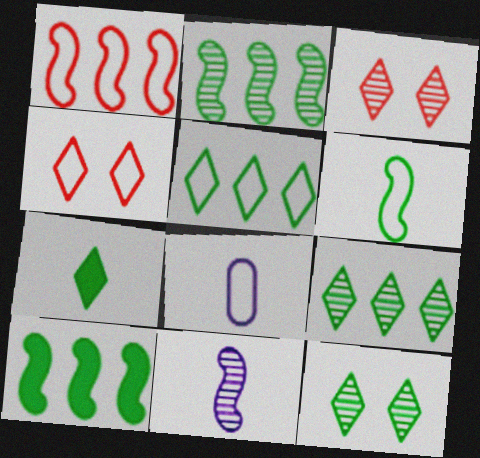[[3, 8, 10], 
[5, 7, 12]]